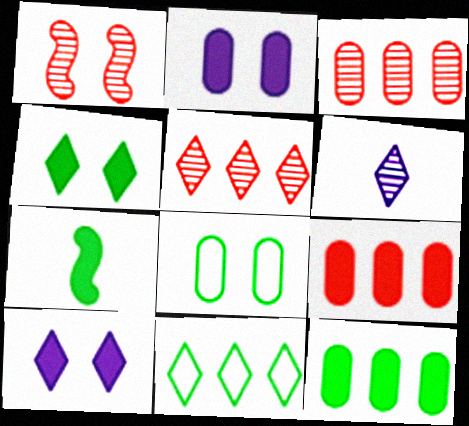[[1, 8, 10], 
[4, 7, 12], 
[7, 9, 10]]